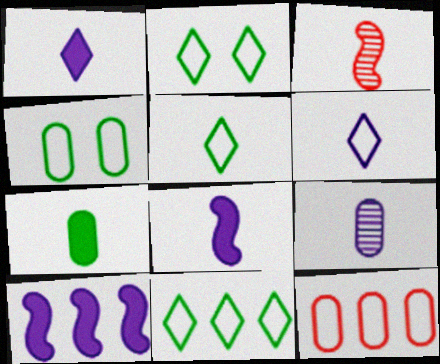[[2, 5, 11], 
[3, 6, 7], 
[6, 8, 9]]